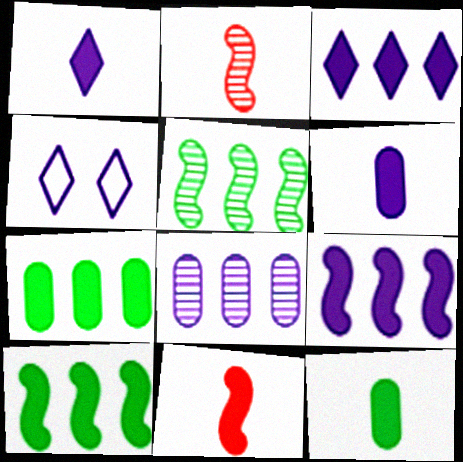[[1, 11, 12], 
[2, 4, 7]]